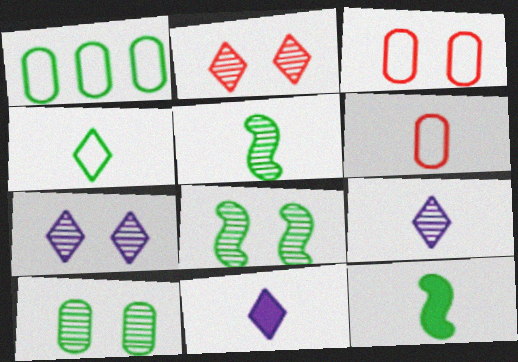[[5, 6, 11], 
[6, 9, 12]]